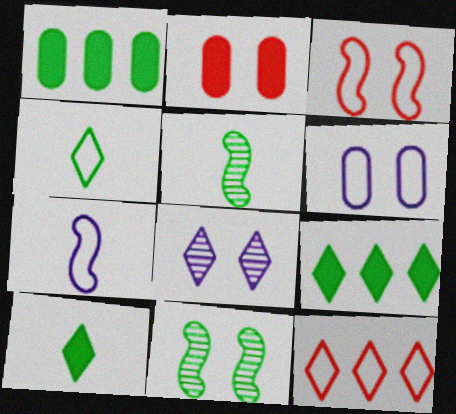[[1, 4, 11], 
[8, 10, 12]]